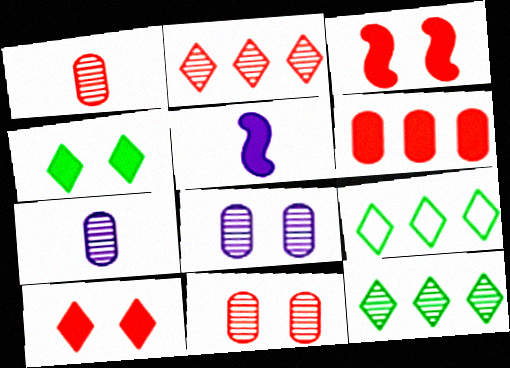[[3, 7, 9], 
[4, 5, 6], 
[5, 9, 11]]